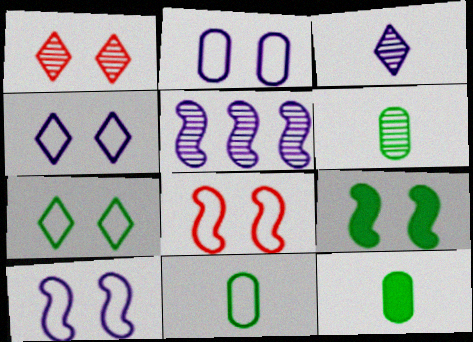[[1, 2, 9], 
[1, 5, 6], 
[2, 4, 10], 
[2, 7, 8], 
[6, 11, 12]]